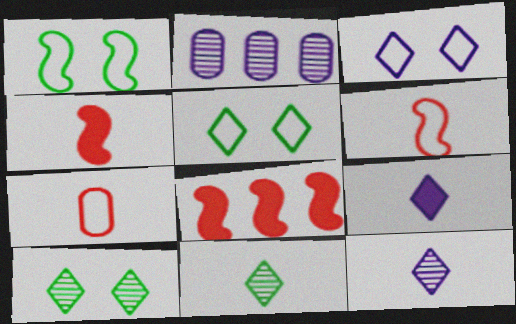[[2, 4, 5]]